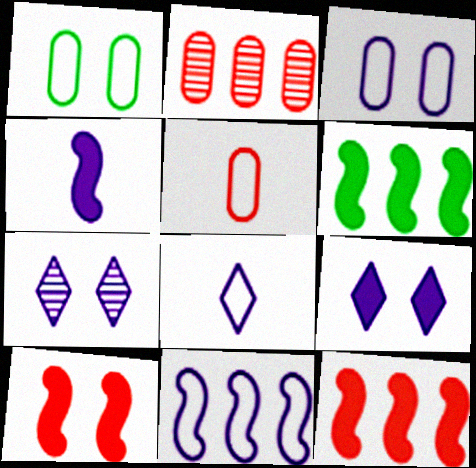[[1, 7, 10], 
[3, 8, 11], 
[4, 6, 10], 
[5, 6, 7]]